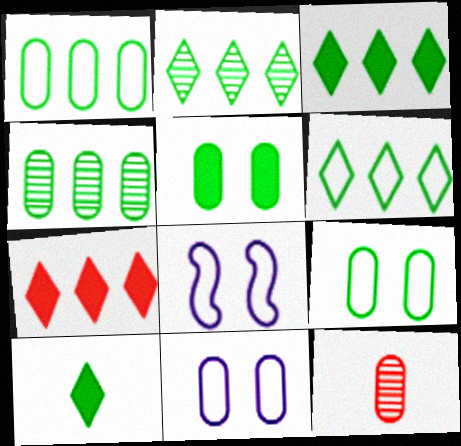[[2, 3, 6], 
[3, 8, 12]]